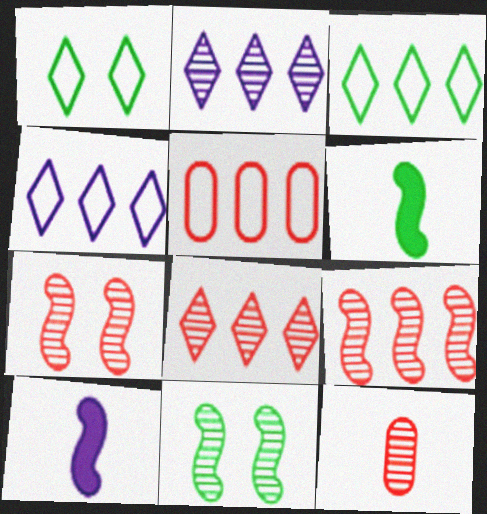[[2, 11, 12], 
[7, 8, 12]]